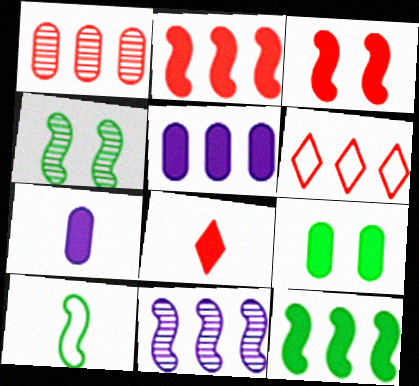[[1, 2, 6], 
[3, 10, 11], 
[4, 6, 7], 
[4, 10, 12]]